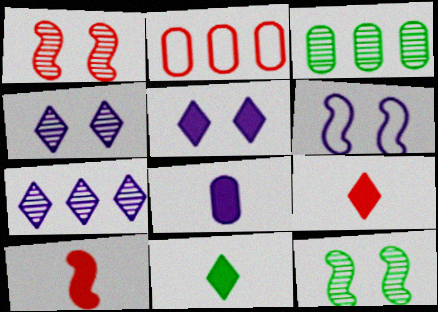[[1, 2, 9], 
[3, 6, 9], 
[6, 7, 8], 
[8, 10, 11]]